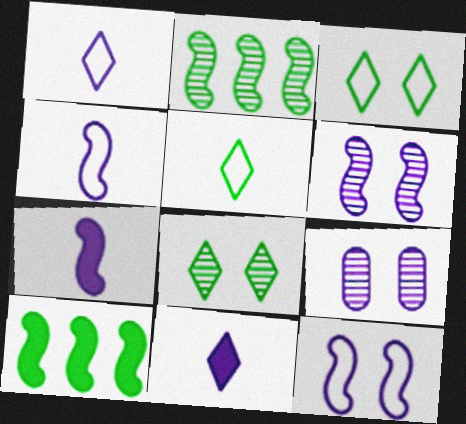[]